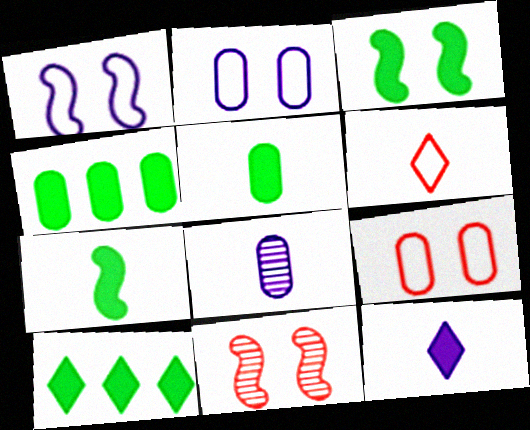[[1, 3, 11], 
[3, 5, 10], 
[4, 8, 9], 
[6, 7, 8]]